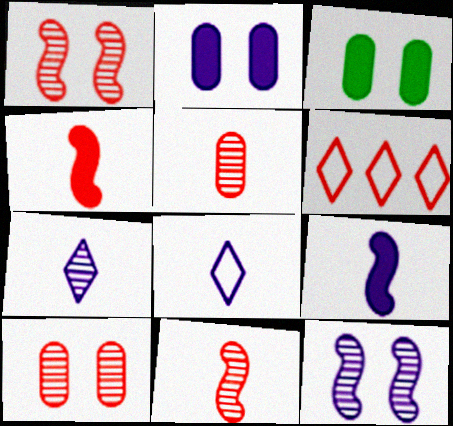[[4, 6, 10]]